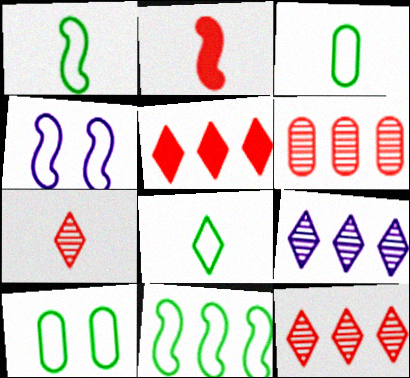[[1, 3, 8], 
[2, 9, 10], 
[8, 10, 11]]